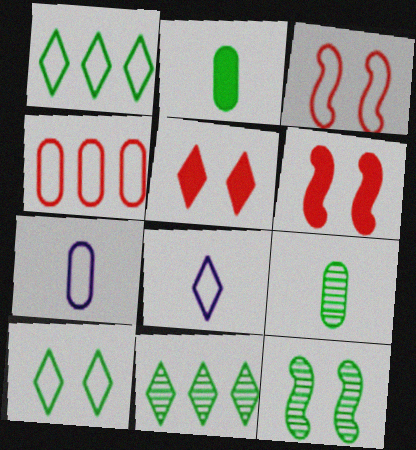[[1, 2, 12], 
[1, 3, 7], 
[5, 8, 11], 
[6, 7, 11], 
[9, 11, 12]]